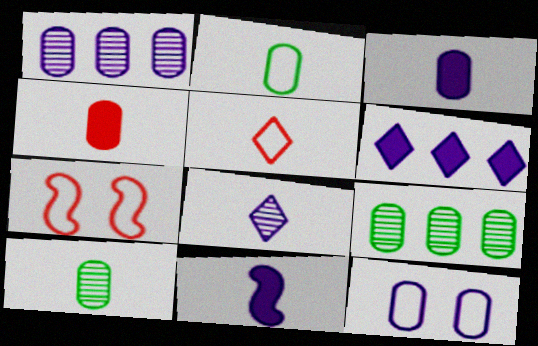[[1, 3, 12], 
[4, 9, 12], 
[5, 10, 11], 
[6, 7, 10]]